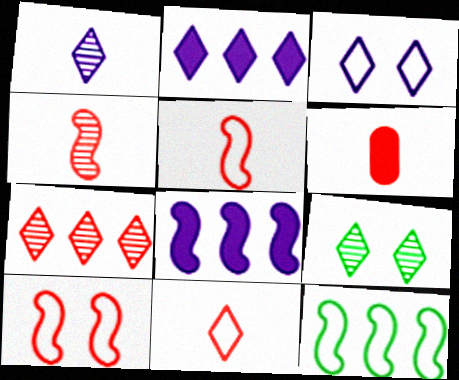[[1, 2, 3], 
[1, 7, 9], 
[2, 9, 11], 
[4, 6, 11], 
[6, 7, 10]]